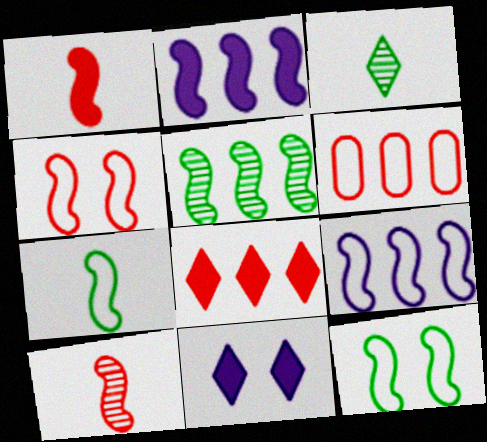[[2, 10, 12], 
[4, 7, 9]]